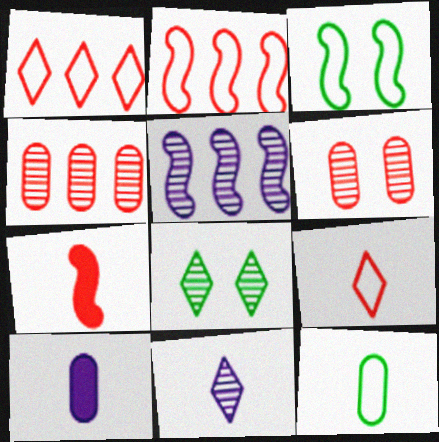[[1, 6, 7], 
[2, 8, 10], 
[3, 5, 7], 
[7, 11, 12]]